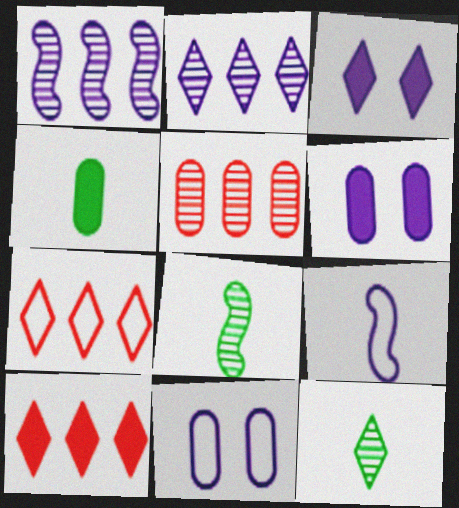[[2, 6, 9], 
[3, 7, 12], 
[4, 5, 11], 
[6, 7, 8], 
[8, 10, 11]]